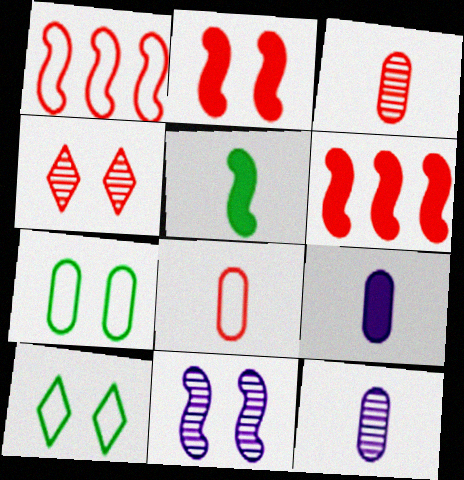[[1, 5, 11], 
[4, 6, 8], 
[6, 10, 12]]